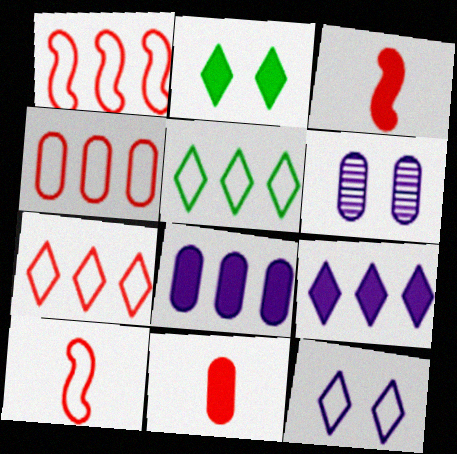[[1, 4, 7], 
[2, 3, 8], 
[3, 5, 6]]